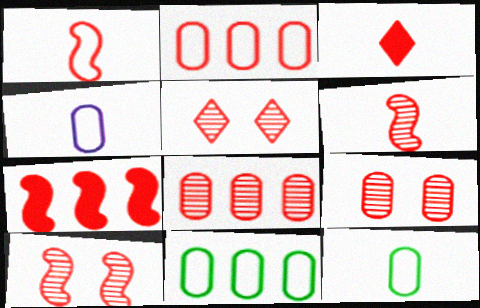[[1, 7, 10], 
[2, 3, 10], 
[5, 6, 8], 
[5, 9, 10]]